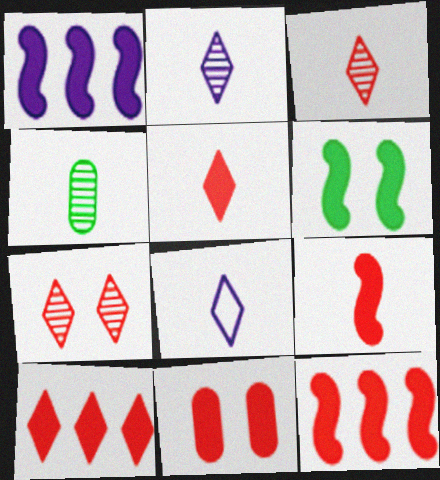[[1, 6, 9], 
[4, 8, 9], 
[5, 11, 12], 
[9, 10, 11]]